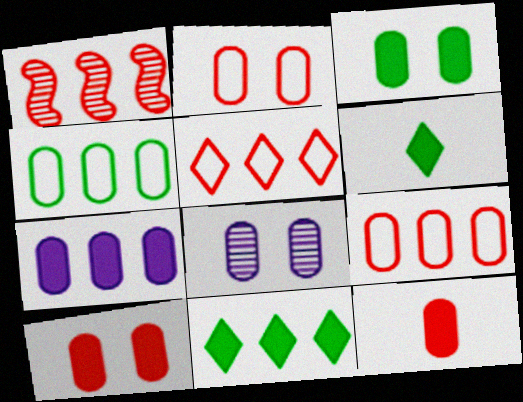[[2, 3, 8], 
[3, 7, 12], 
[4, 8, 12]]